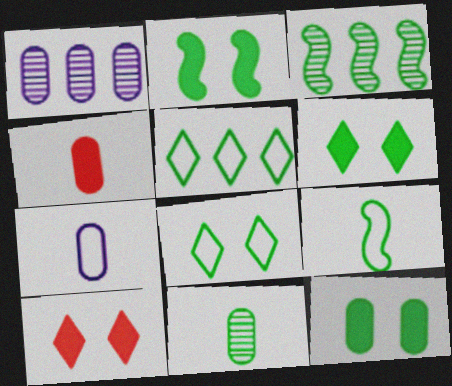[[1, 9, 10], 
[2, 3, 9], 
[2, 5, 11], 
[2, 6, 12], 
[3, 7, 10], 
[4, 7, 11]]